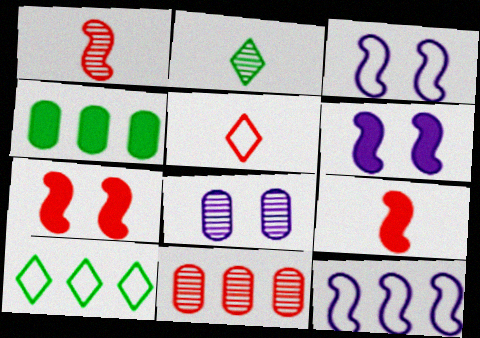[[5, 7, 11], 
[8, 9, 10]]